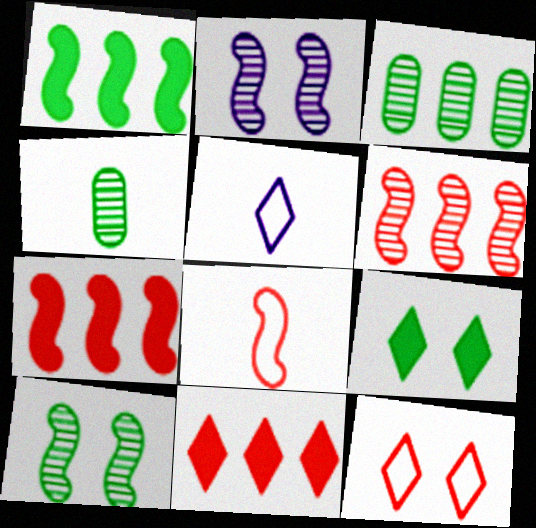[[1, 2, 8]]